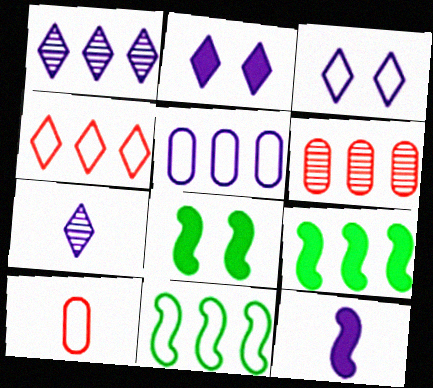[[1, 8, 10], 
[3, 10, 11], 
[4, 5, 11]]